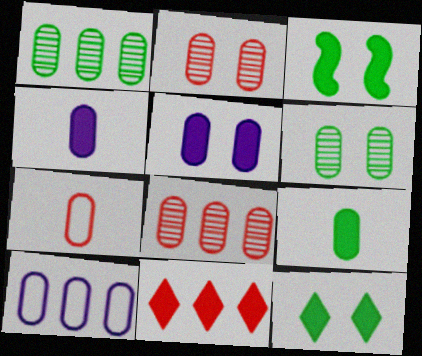[[1, 5, 7], 
[2, 9, 10], 
[3, 4, 11]]